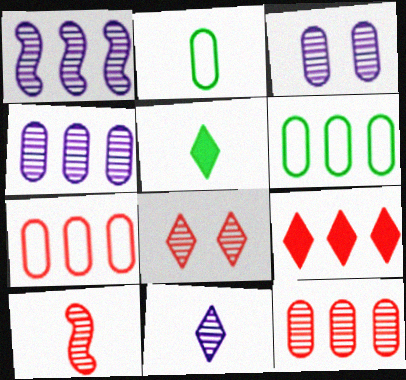[[1, 3, 11], 
[1, 6, 9], 
[8, 10, 12]]